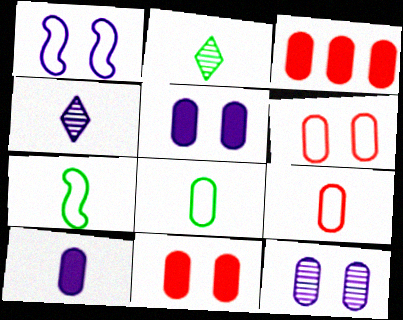[[1, 2, 3], 
[3, 8, 12]]